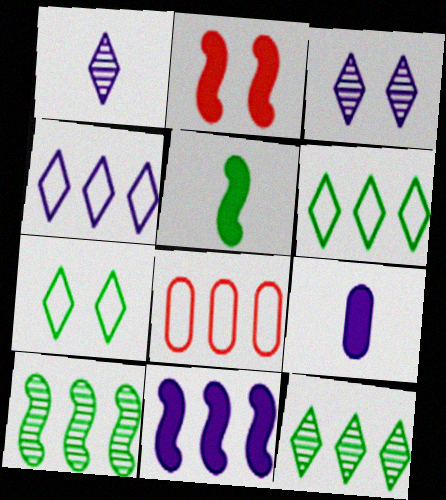[[2, 5, 11], 
[3, 5, 8], 
[8, 11, 12]]